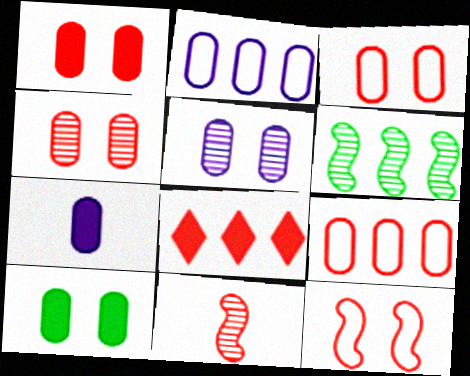[[1, 3, 4], 
[2, 5, 7], 
[2, 6, 8], 
[3, 5, 10], 
[3, 8, 11]]